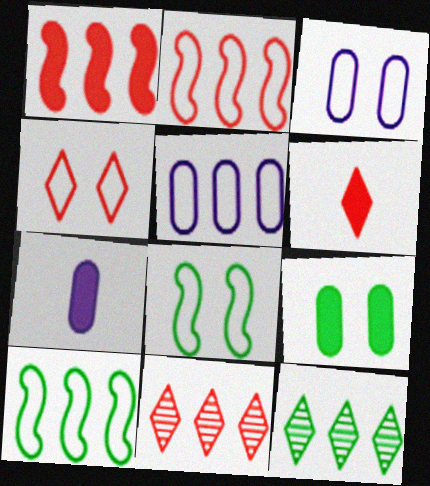[[1, 5, 12], 
[3, 4, 8], 
[4, 6, 11], 
[7, 8, 11]]